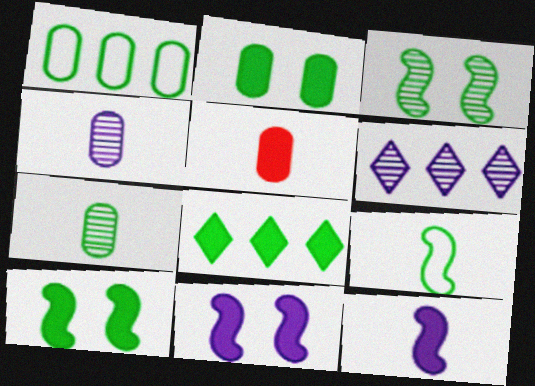[[1, 2, 7], 
[5, 8, 11]]